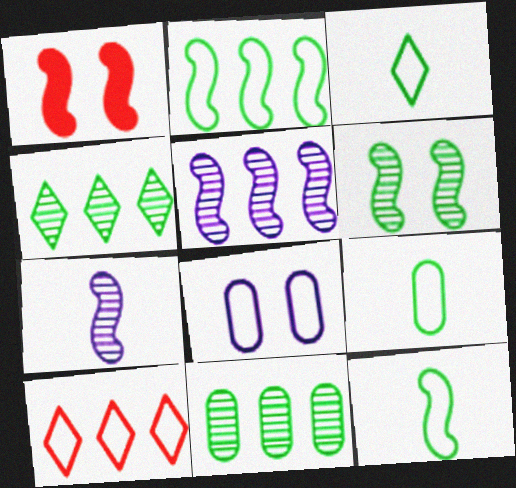[[1, 2, 7], 
[1, 5, 12], 
[3, 9, 12], 
[8, 10, 12]]